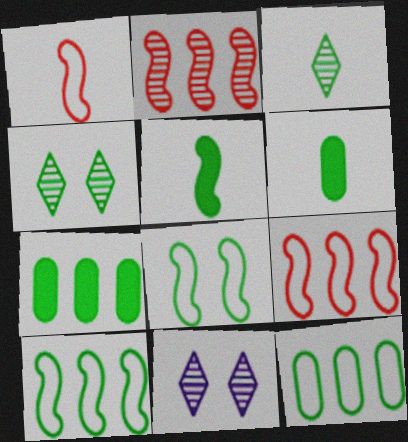[[1, 7, 11], 
[3, 7, 8], 
[4, 5, 12], 
[4, 6, 10], 
[6, 9, 11]]